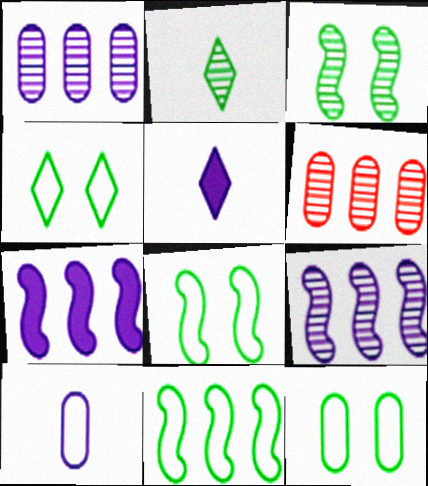[[4, 8, 12], 
[5, 6, 8]]